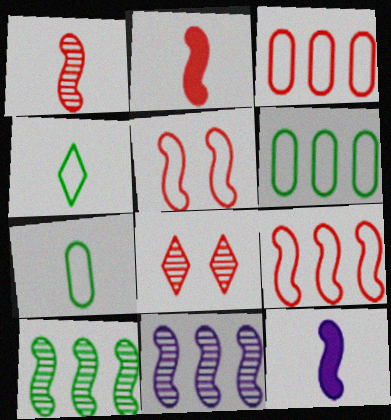[[2, 3, 8], 
[5, 10, 12], 
[6, 8, 12]]